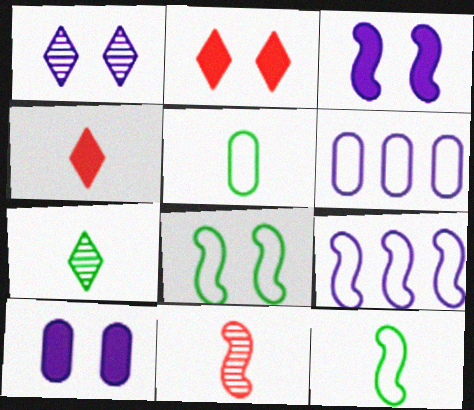[]